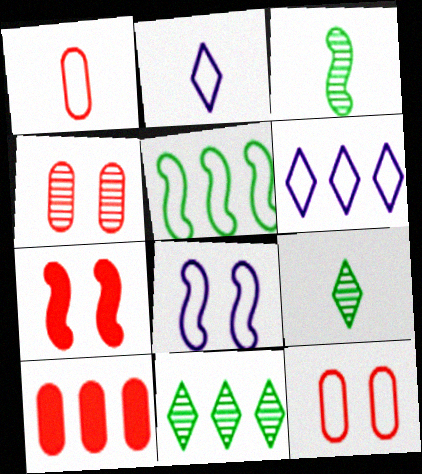[[1, 4, 10], 
[2, 5, 12], 
[8, 9, 10]]